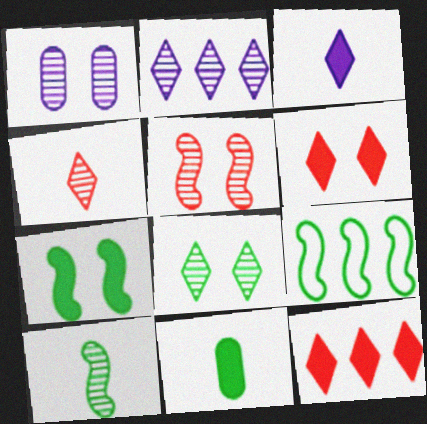[[1, 5, 8], 
[2, 4, 8], 
[7, 9, 10], 
[8, 9, 11]]